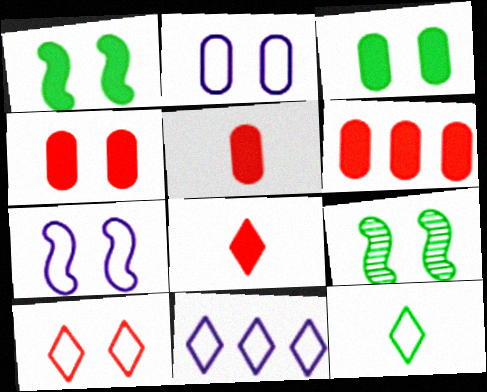[[4, 5, 6], 
[5, 9, 11], 
[10, 11, 12]]